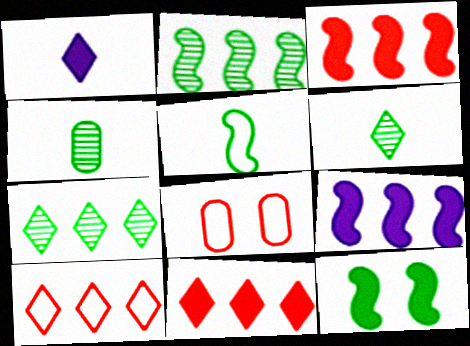[[1, 2, 8], 
[2, 5, 12], 
[6, 8, 9]]